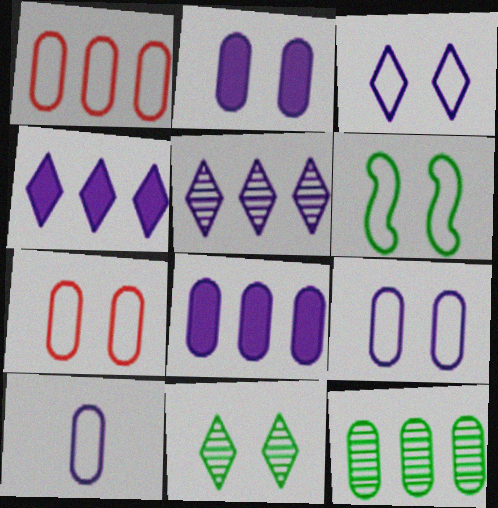[[1, 8, 12], 
[3, 6, 7]]